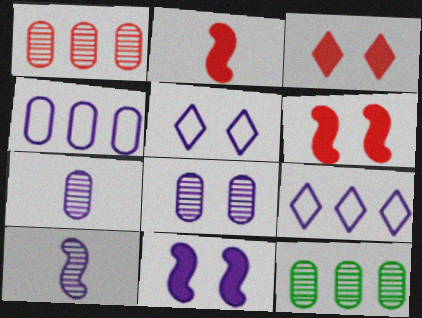[[2, 5, 12], 
[5, 8, 11], 
[7, 9, 11]]